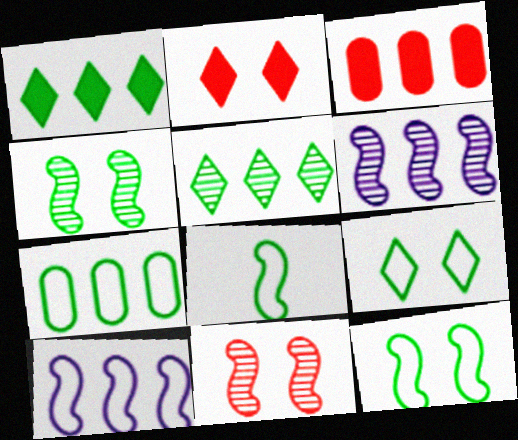[[3, 5, 10], 
[7, 8, 9]]